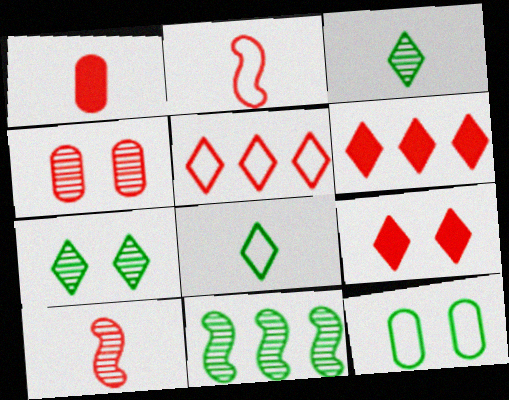[[2, 4, 6]]